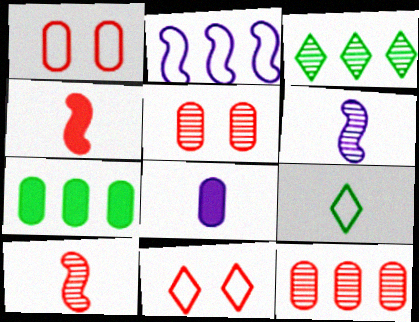[[1, 2, 9], 
[3, 5, 6], 
[4, 11, 12], 
[6, 7, 11], 
[8, 9, 10]]